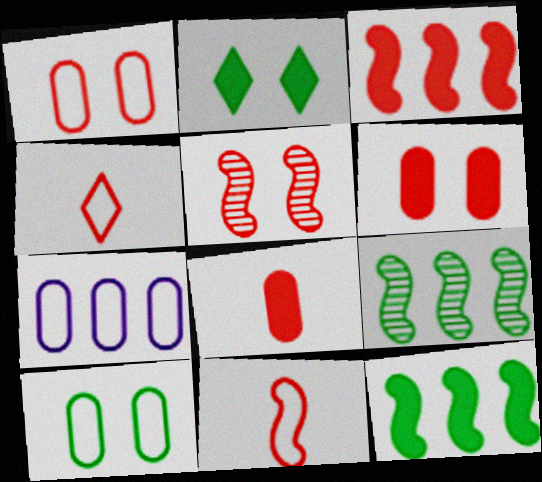[[3, 5, 11]]